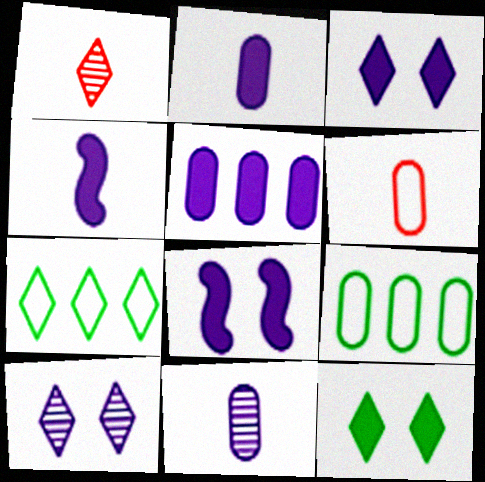[[1, 3, 7], 
[1, 8, 9], 
[3, 4, 5]]